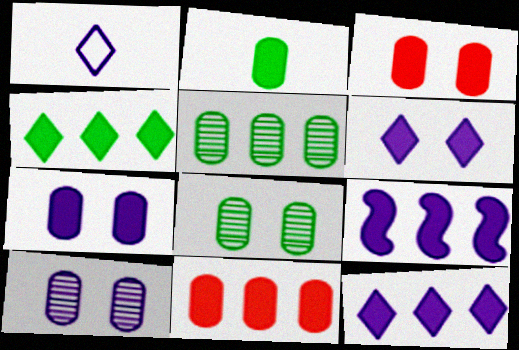[[1, 9, 10], 
[2, 7, 11], 
[4, 9, 11]]